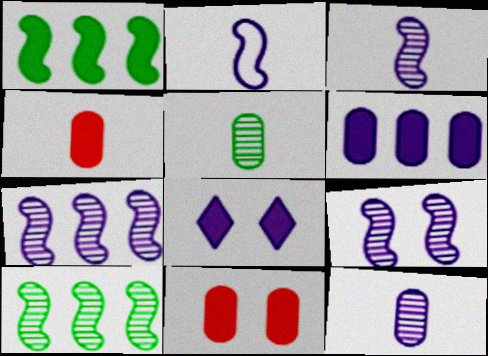[[1, 4, 8], 
[3, 7, 9]]